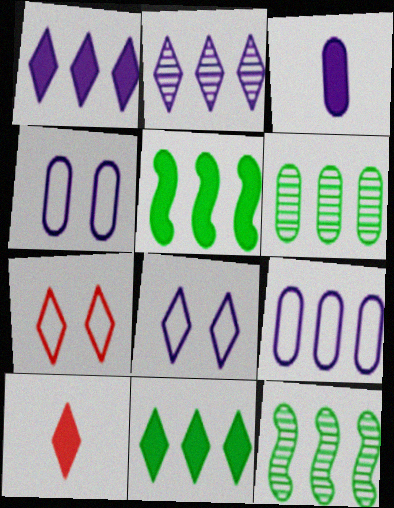[[3, 7, 12], 
[4, 10, 12]]